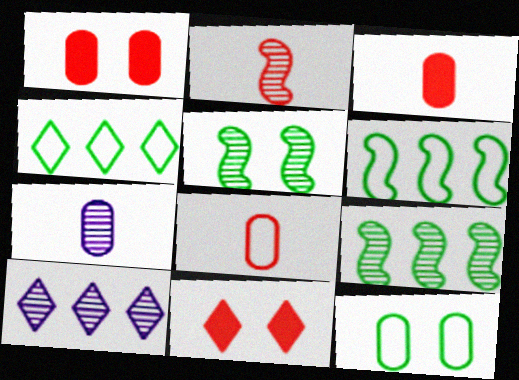[[6, 7, 11]]